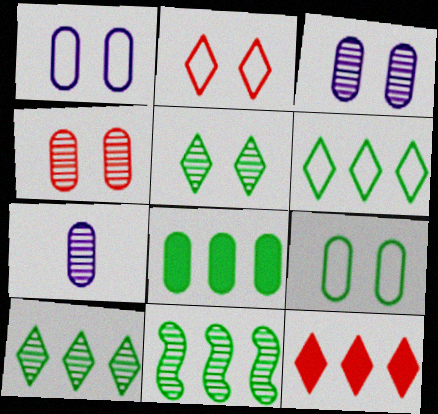[[6, 8, 11]]